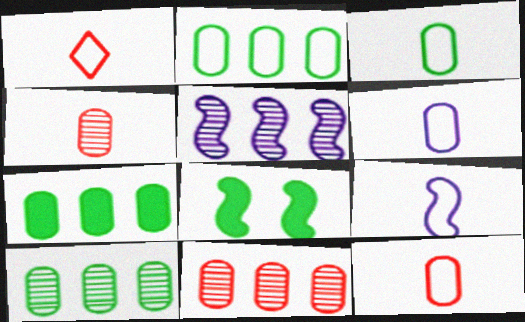[[1, 3, 9], 
[2, 7, 10], 
[3, 6, 12]]